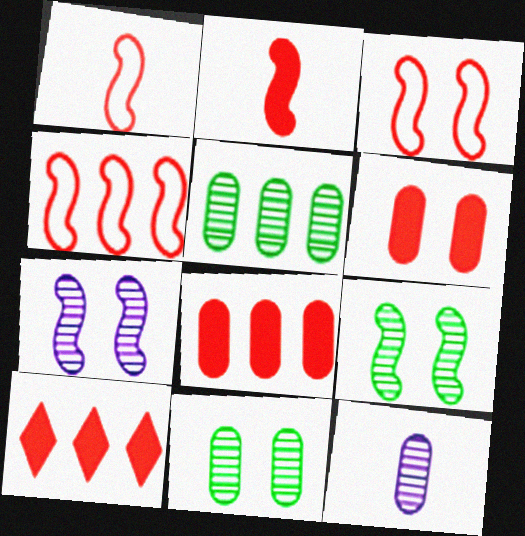[[1, 3, 4], 
[2, 6, 10]]